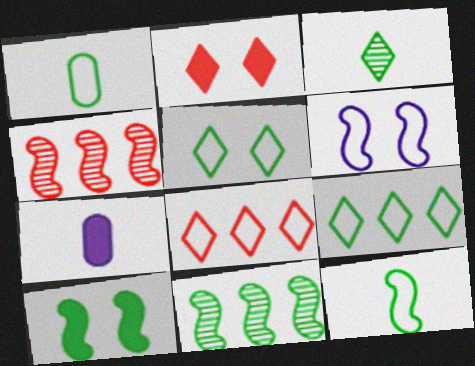[[1, 6, 8], 
[4, 5, 7], 
[10, 11, 12]]